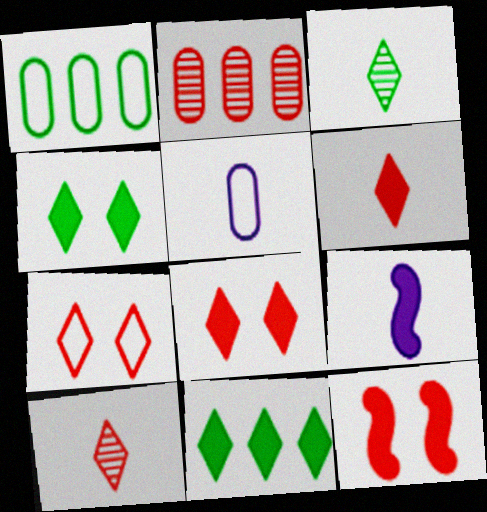[]